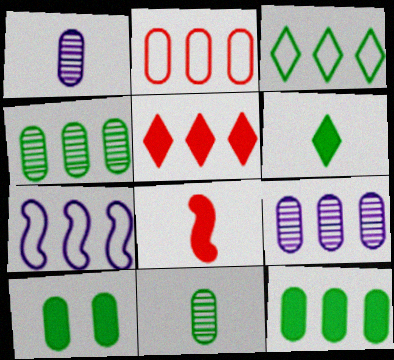[[1, 2, 10], 
[2, 3, 7], 
[2, 9, 12], 
[4, 5, 7]]